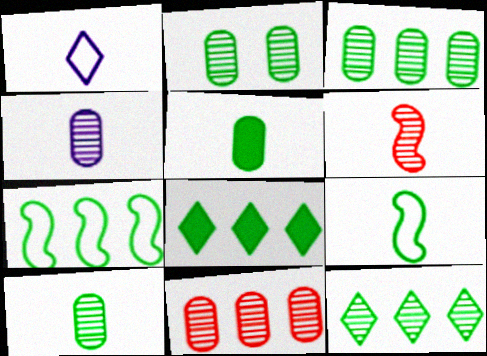[[1, 5, 6], 
[2, 3, 10], 
[2, 4, 11], 
[2, 8, 9], 
[3, 7, 8]]